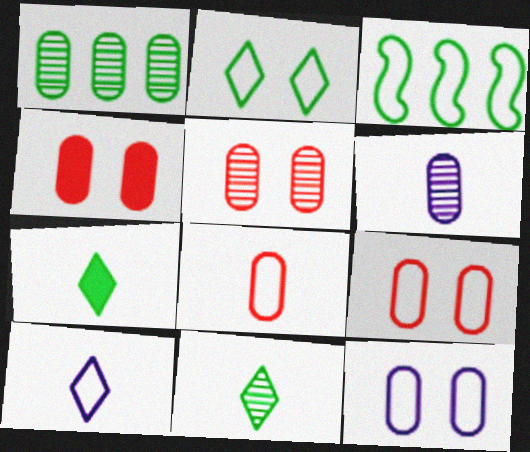[[1, 5, 6], 
[3, 9, 10], 
[4, 5, 9]]